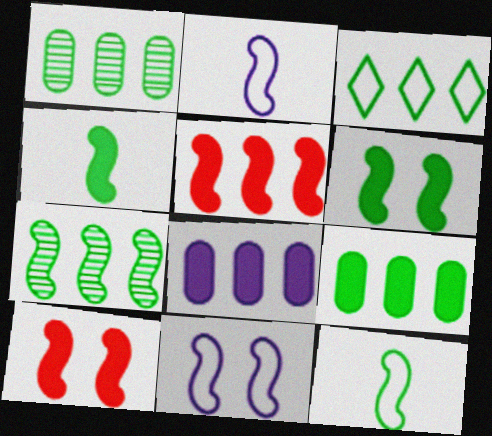[[2, 7, 10], 
[3, 7, 9], 
[6, 7, 12]]